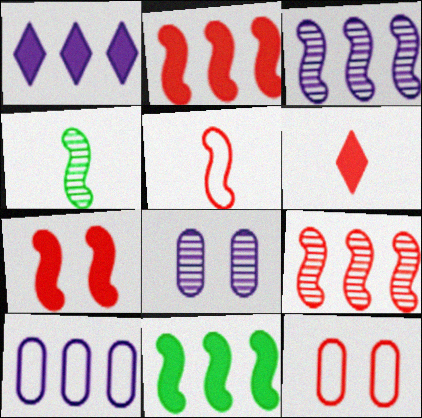[[1, 3, 10], 
[1, 4, 12], 
[5, 7, 9], 
[6, 9, 12]]